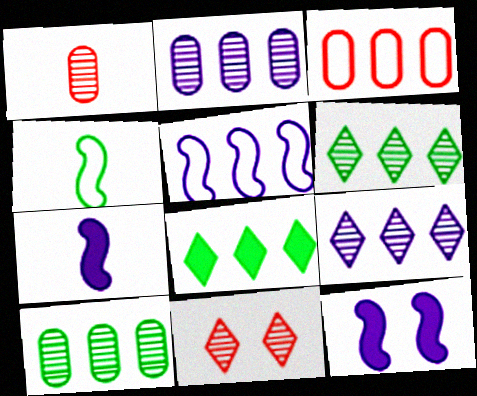[]